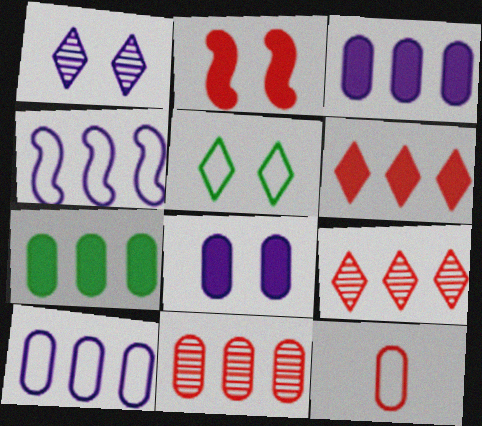[[2, 9, 12], 
[4, 5, 12], 
[4, 7, 9], 
[7, 10, 11]]